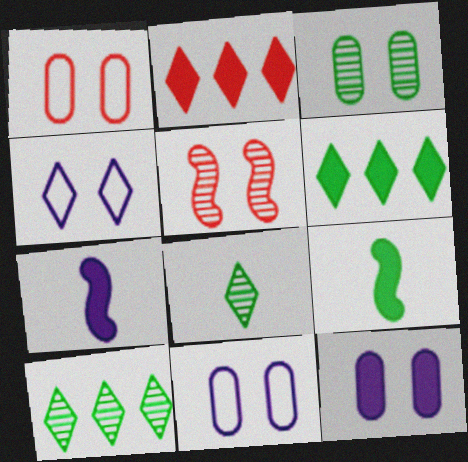[[1, 3, 12], 
[1, 7, 10], 
[2, 4, 8], 
[2, 9, 12]]